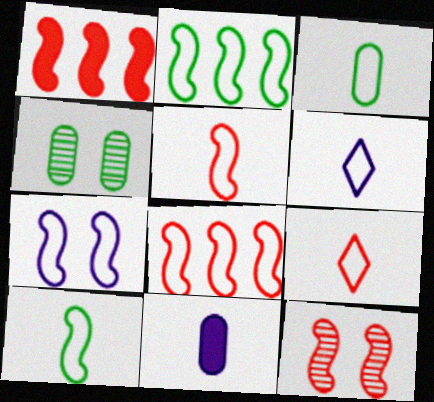[[1, 4, 6], 
[1, 5, 12], 
[2, 5, 7], 
[3, 5, 6], 
[7, 8, 10]]